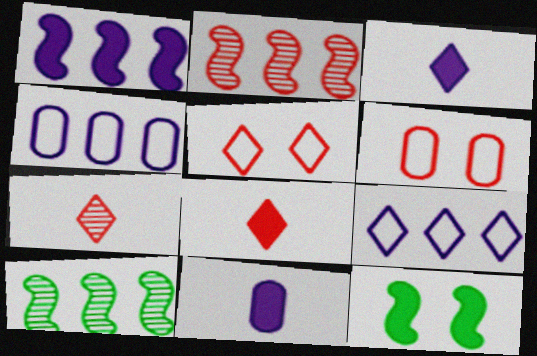[[2, 6, 8], 
[3, 6, 10], 
[4, 7, 12], 
[5, 10, 11]]